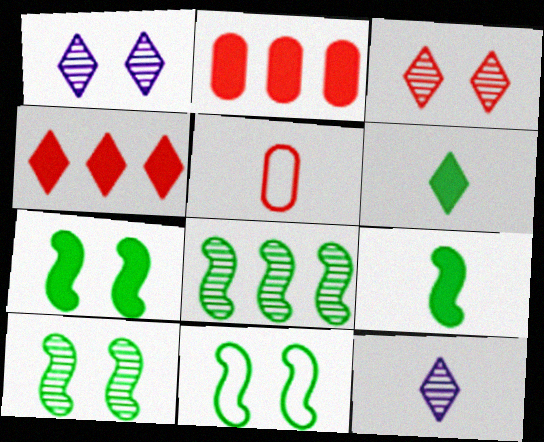[[2, 11, 12], 
[5, 9, 12], 
[7, 10, 11], 
[8, 9, 11]]